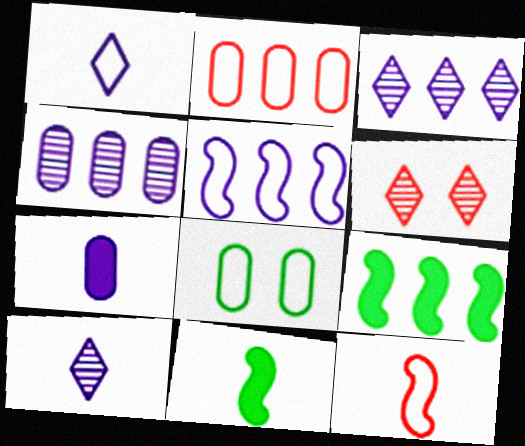[[2, 3, 9]]